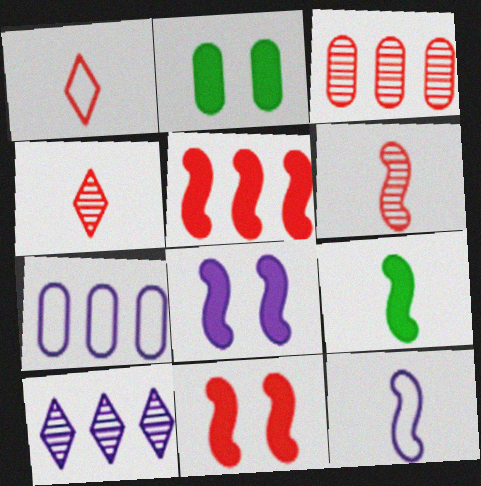[[1, 3, 11], 
[5, 8, 9], 
[6, 9, 12]]